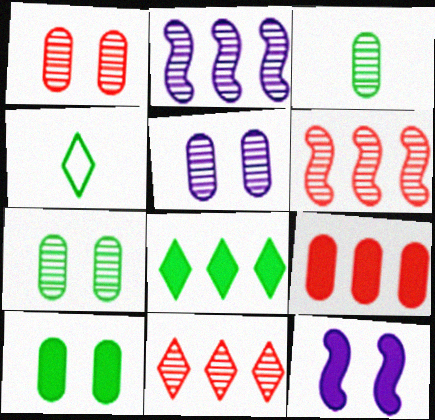[[1, 5, 7]]